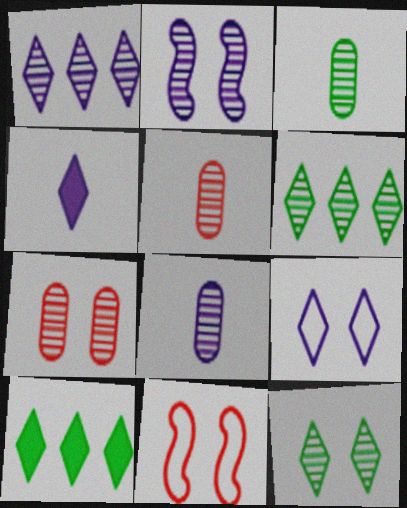[[1, 2, 8], 
[1, 4, 9], 
[2, 5, 6], 
[2, 7, 12], 
[3, 5, 8], 
[8, 10, 11]]